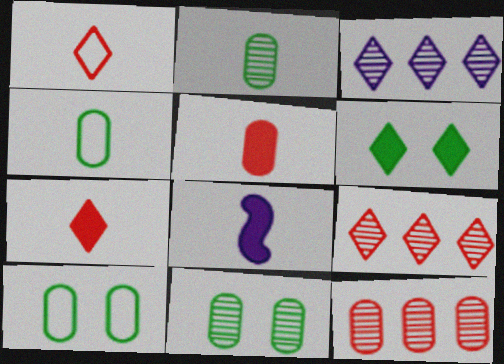[[1, 2, 8], 
[1, 3, 6], 
[8, 9, 10]]